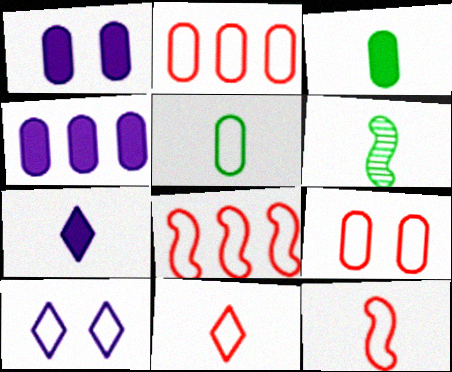[[5, 8, 10], 
[8, 9, 11]]